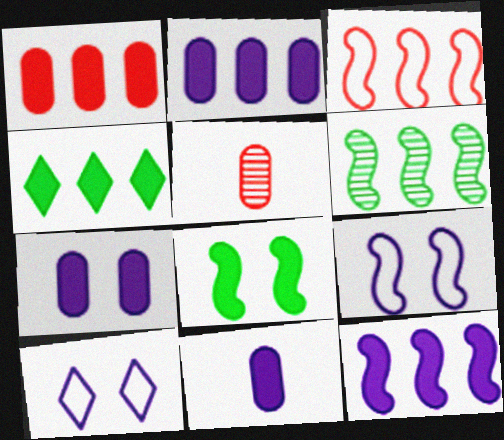[[1, 4, 12], 
[2, 7, 11], 
[3, 6, 12], 
[4, 5, 9]]